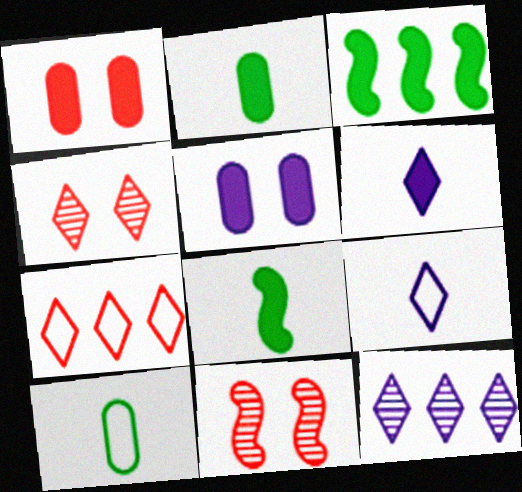[[1, 3, 6]]